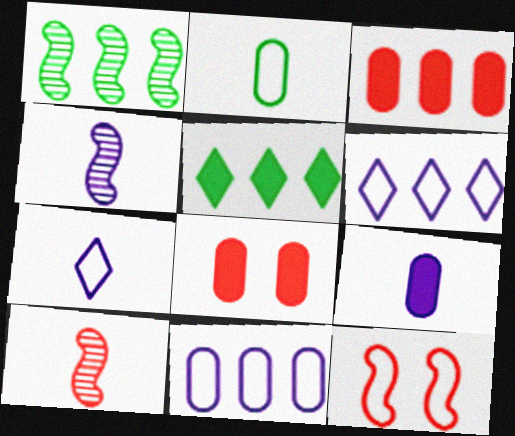[[1, 3, 6], 
[1, 7, 8], 
[2, 6, 12], 
[4, 7, 9]]